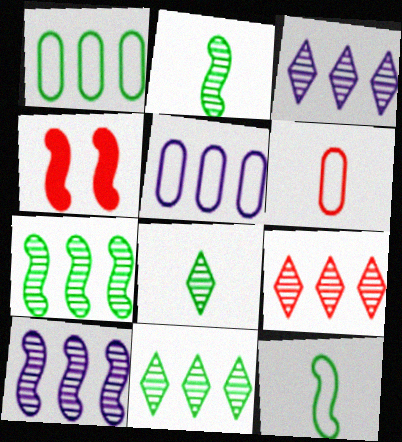[[3, 9, 11], 
[4, 5, 8], 
[4, 6, 9], 
[4, 10, 12]]